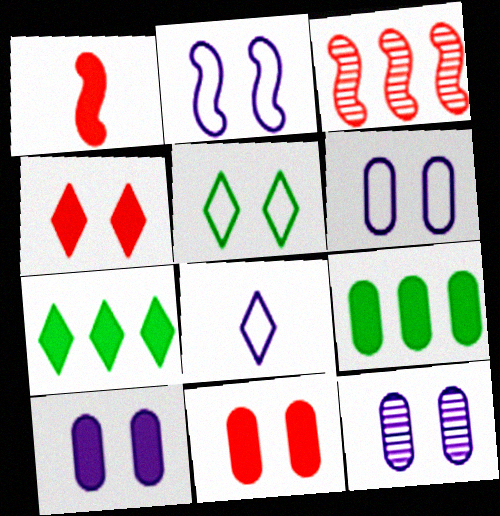[[1, 7, 10], 
[6, 10, 12]]